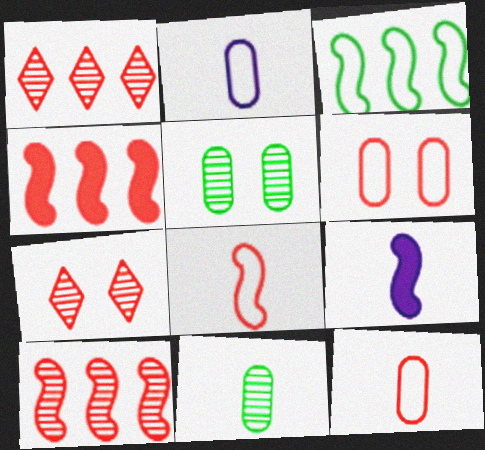[[4, 7, 12]]